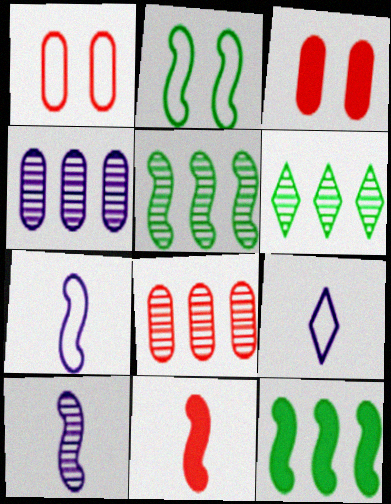[[3, 5, 9], 
[3, 6, 7]]